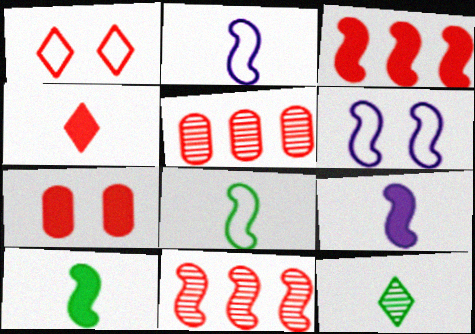[[3, 4, 7], 
[6, 10, 11]]